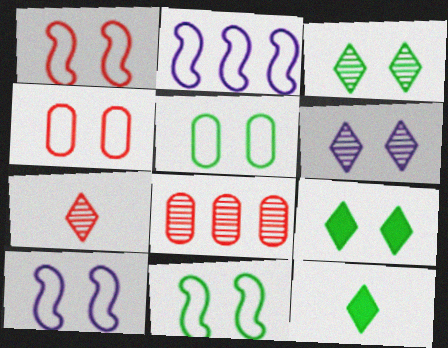[[1, 10, 11], 
[8, 10, 12]]